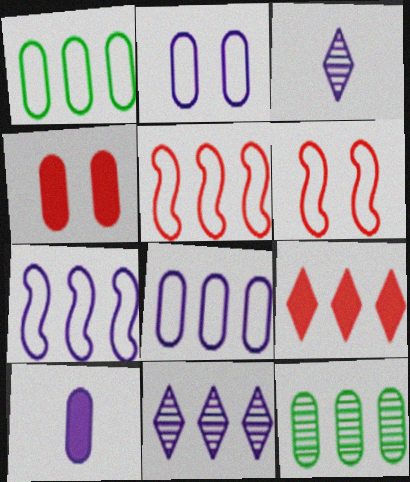[[7, 9, 12]]